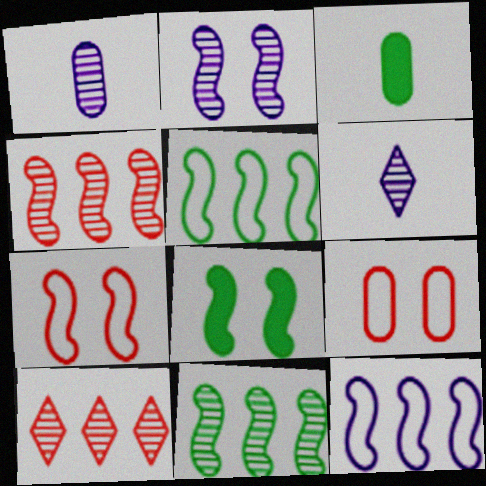[[2, 7, 8]]